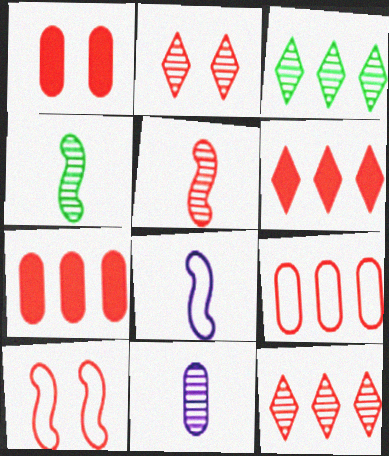[[1, 2, 10], 
[1, 3, 8]]